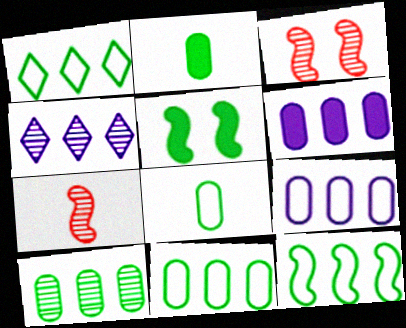[[1, 11, 12]]